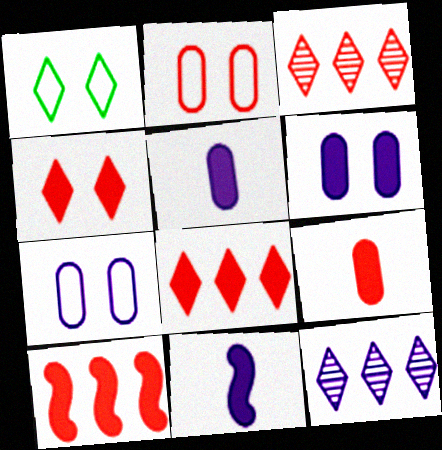[[4, 9, 10], 
[7, 11, 12]]